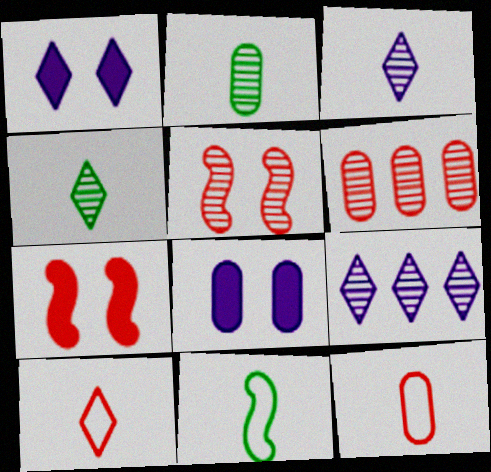[[1, 6, 11], 
[2, 5, 9], 
[6, 7, 10]]